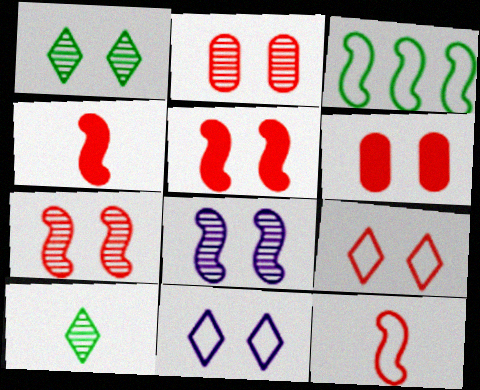[[1, 2, 8], 
[2, 5, 9], 
[3, 4, 8], 
[6, 7, 9]]